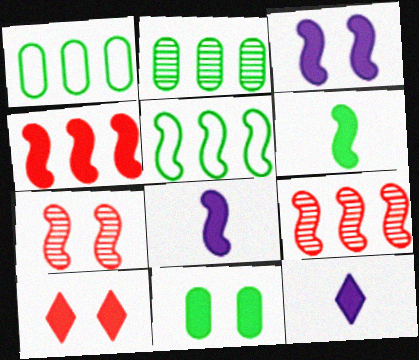[[1, 7, 12], 
[3, 4, 6], 
[3, 10, 11], 
[4, 11, 12], 
[5, 7, 8]]